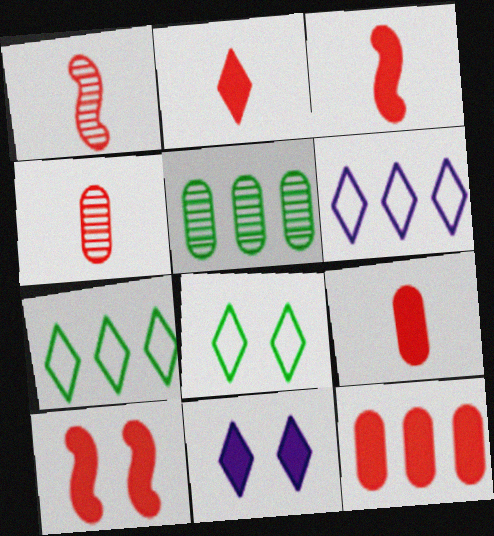[[2, 3, 9], 
[2, 10, 12]]